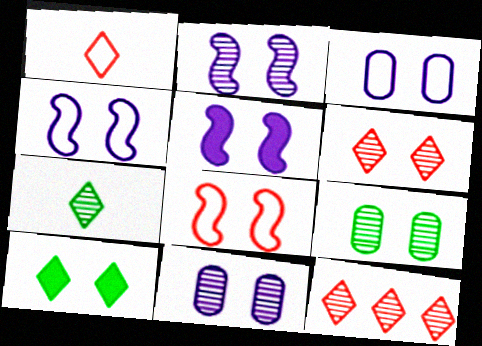[[2, 4, 5], 
[2, 6, 9], 
[8, 10, 11]]